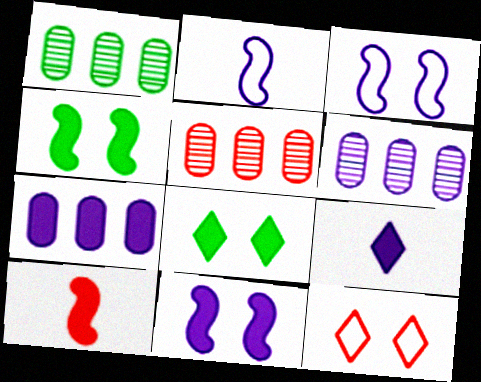[[1, 5, 6], 
[2, 5, 8], 
[3, 6, 9], 
[5, 10, 12], 
[7, 8, 10], 
[7, 9, 11]]